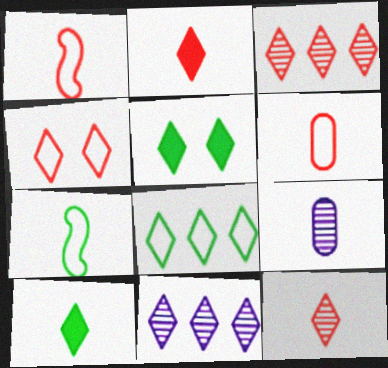[[1, 9, 10], 
[2, 3, 4], 
[2, 7, 9], 
[4, 10, 11]]